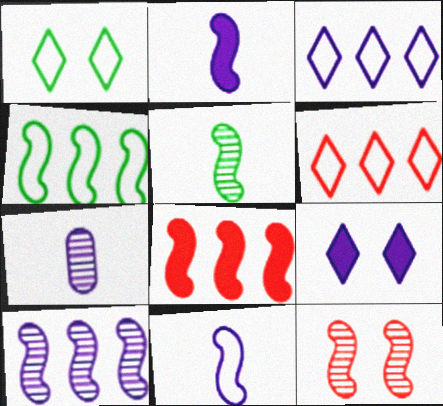[[1, 7, 8], 
[2, 4, 12], 
[4, 8, 10], 
[5, 10, 12]]